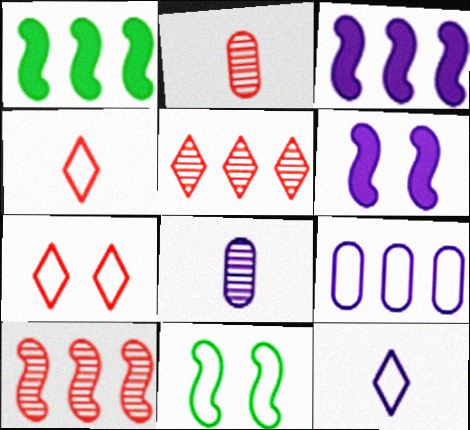[[1, 5, 9], 
[1, 7, 8], 
[4, 9, 11]]